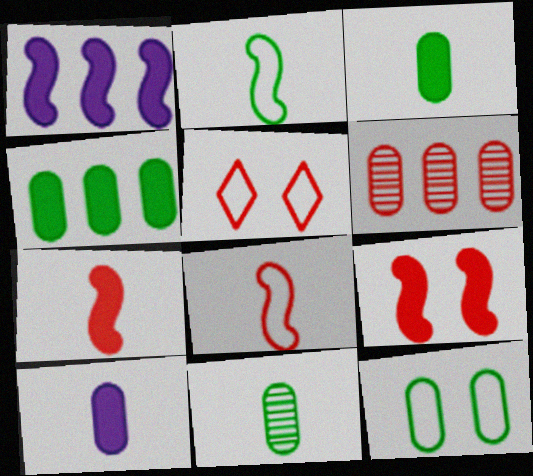[[1, 5, 11], 
[4, 11, 12], 
[5, 6, 7], 
[6, 10, 12]]